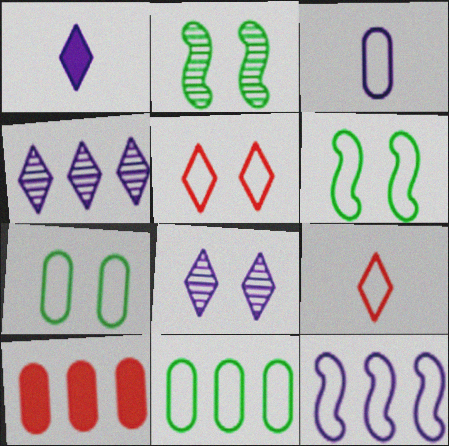[[7, 9, 12]]